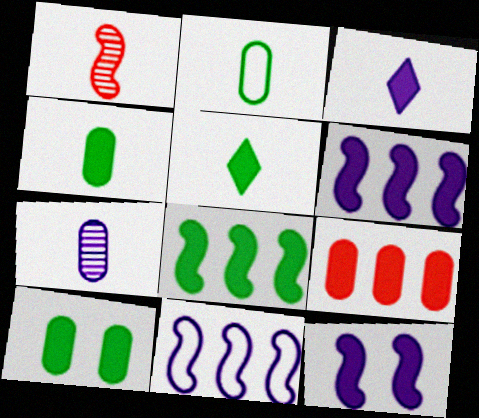[[1, 2, 3], 
[5, 8, 10], 
[5, 9, 12]]